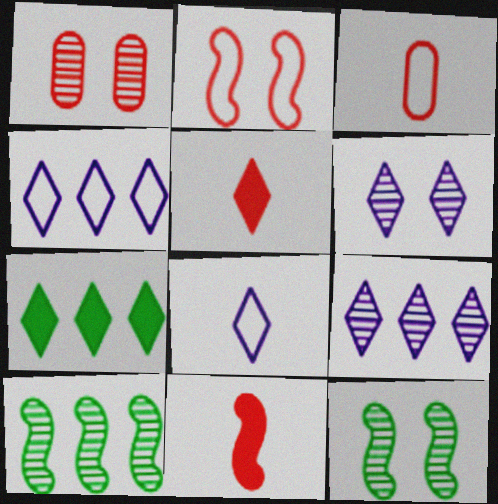[[1, 6, 12]]